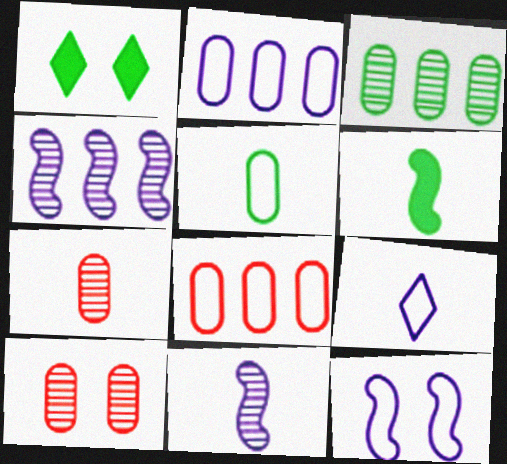[[1, 8, 11], 
[1, 10, 12], 
[2, 9, 12], 
[6, 7, 9]]